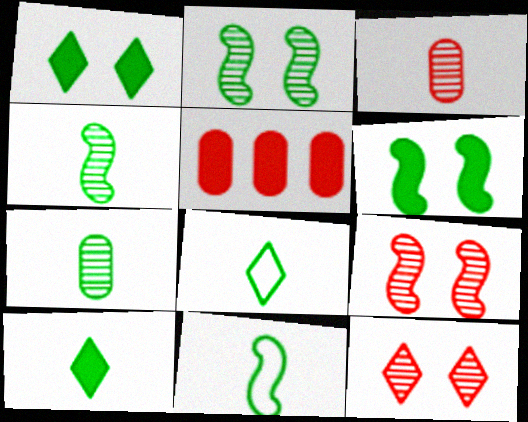[[7, 10, 11]]